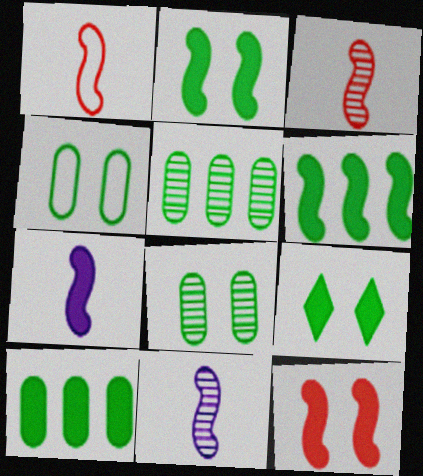[[6, 7, 12]]